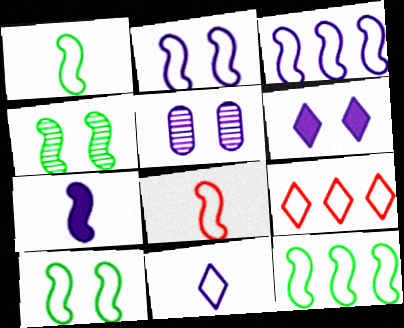[[1, 10, 12], 
[2, 5, 6], 
[2, 8, 12], 
[3, 8, 10]]